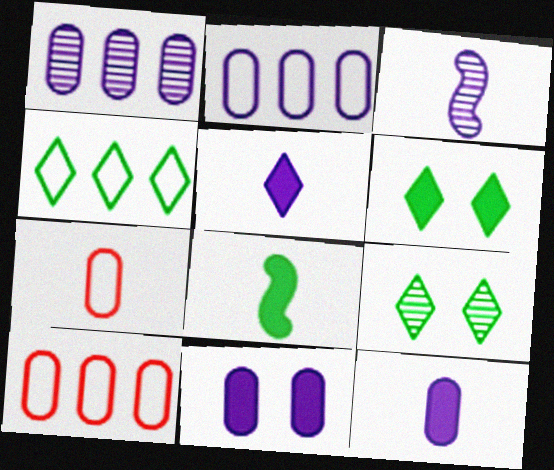[[3, 6, 10]]